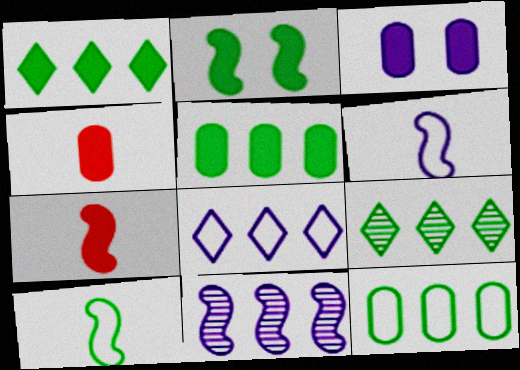[[1, 3, 7], 
[3, 4, 5]]